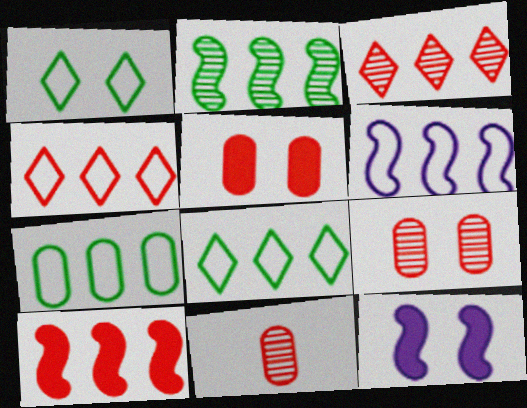[[1, 9, 12], 
[2, 6, 10], 
[4, 6, 7], 
[8, 11, 12]]